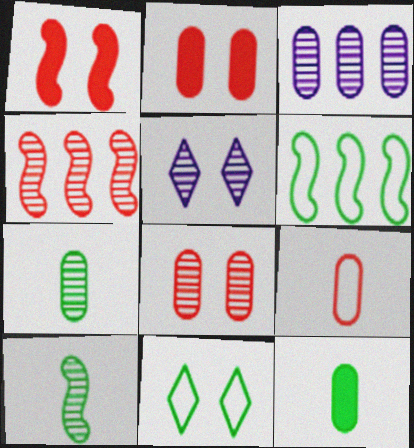[[3, 7, 8], 
[4, 5, 7]]